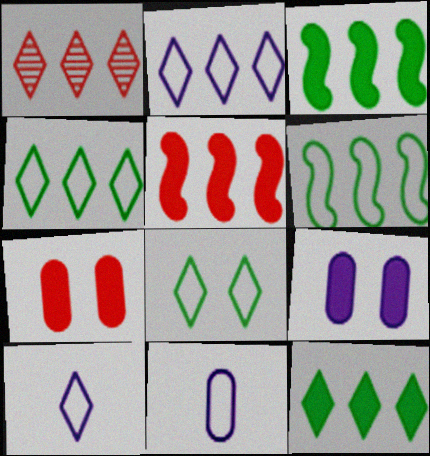[[1, 2, 12]]